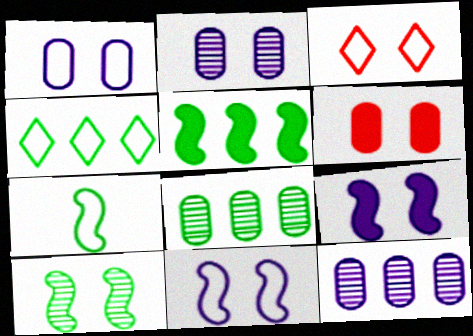[[4, 5, 8], 
[5, 7, 10]]